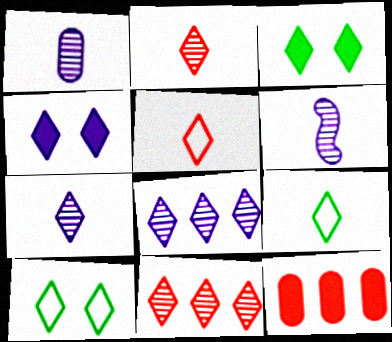[[1, 6, 7], 
[3, 5, 8], 
[4, 9, 11], 
[6, 10, 12]]